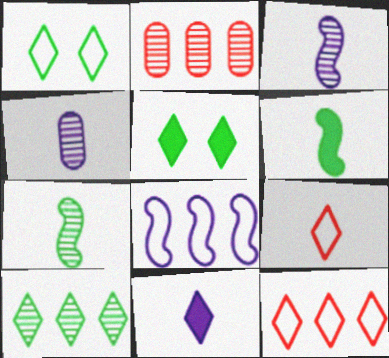[[4, 6, 9]]